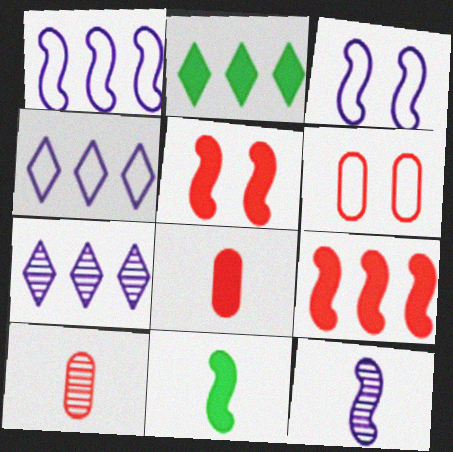[[2, 3, 10], 
[2, 6, 12], 
[6, 7, 11]]